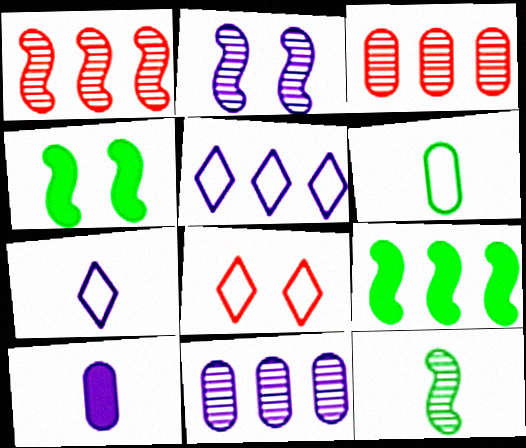[[1, 2, 12], 
[2, 5, 10], 
[3, 4, 7], 
[3, 5, 9]]